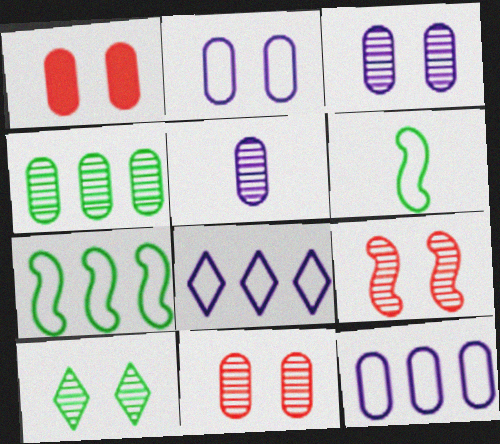[[3, 9, 10], 
[4, 5, 11]]